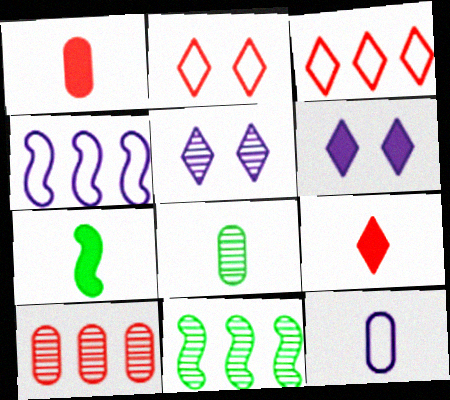[[1, 8, 12]]